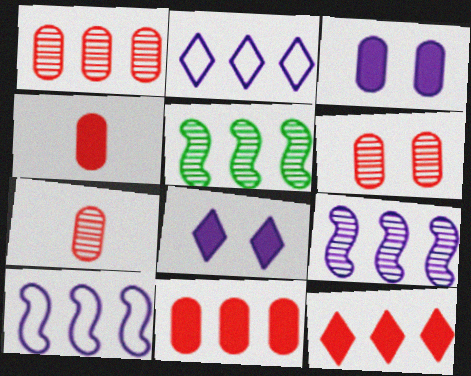[[1, 6, 7], 
[2, 5, 11]]